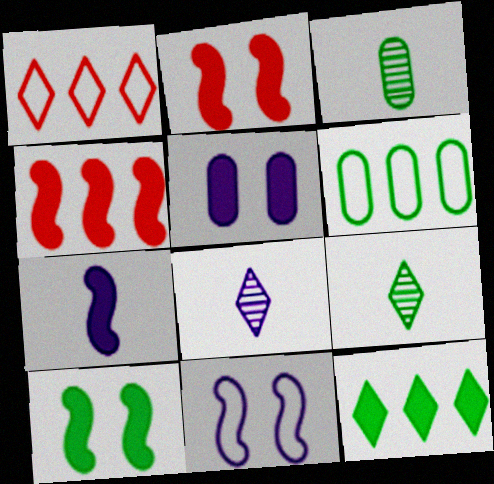[[2, 6, 8], 
[4, 7, 10], 
[6, 9, 10]]